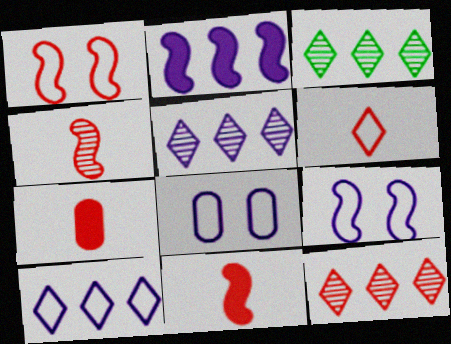[[1, 7, 12], 
[3, 5, 12], 
[3, 7, 9], 
[3, 8, 11], 
[4, 6, 7]]